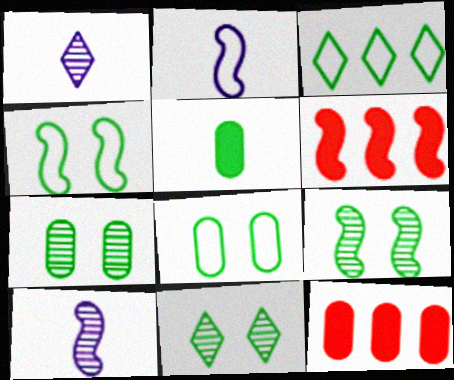[[1, 4, 12], 
[1, 6, 8], 
[2, 6, 9], 
[2, 11, 12], 
[3, 5, 9], 
[4, 6, 10], 
[7, 9, 11]]